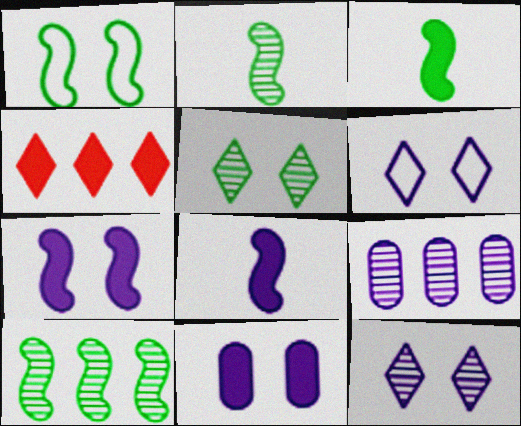[[1, 3, 10], 
[3, 4, 11], 
[6, 8, 9]]